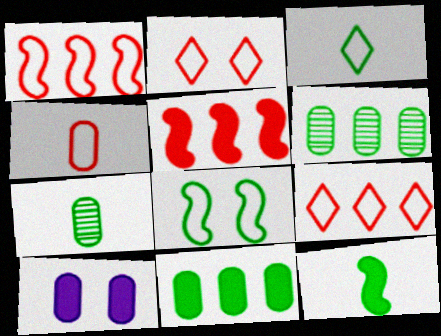[[1, 2, 4], 
[3, 7, 12], 
[4, 6, 10]]